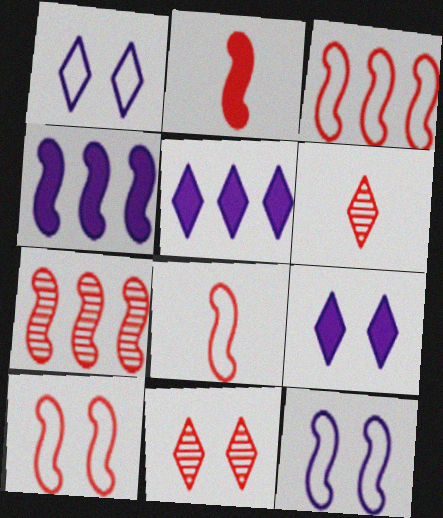[[2, 7, 10], 
[3, 8, 10]]